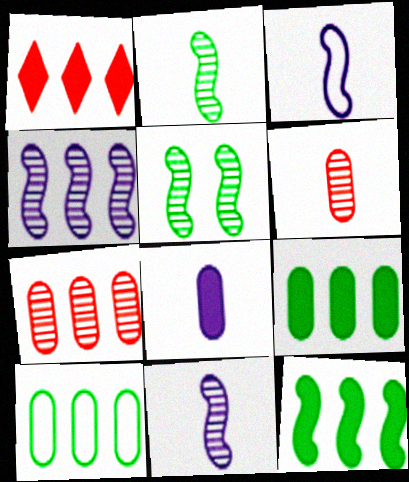[[1, 4, 10]]